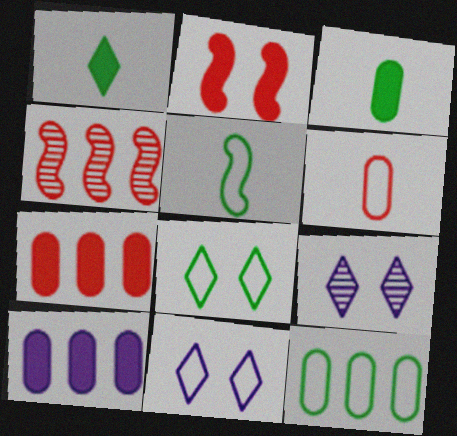[[1, 2, 10], 
[3, 4, 11], 
[5, 7, 9], 
[5, 8, 12]]